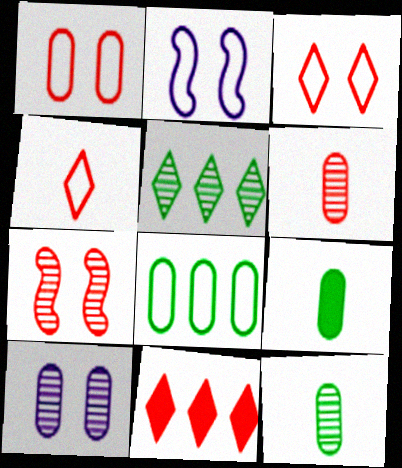[[2, 4, 8], 
[2, 11, 12]]